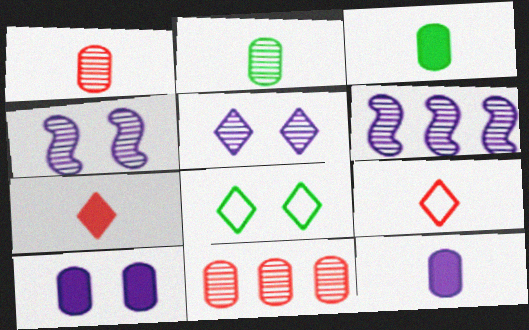[]